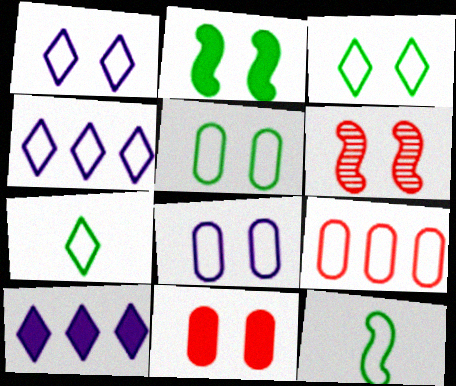[[1, 9, 12]]